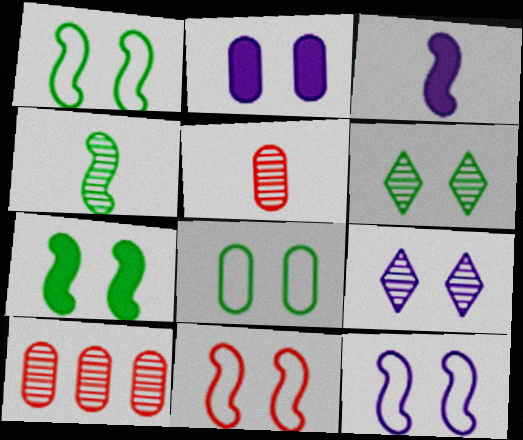[[1, 11, 12], 
[2, 6, 11], 
[2, 9, 12], 
[4, 9, 10], 
[6, 7, 8]]